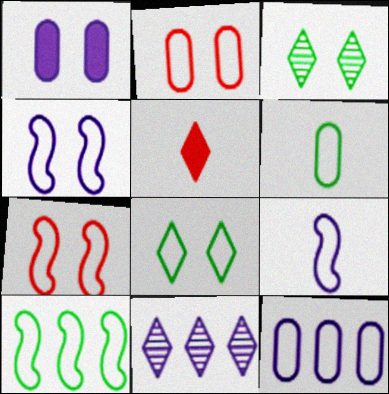[[1, 3, 7], 
[1, 9, 11], 
[2, 4, 8], 
[2, 6, 12], 
[5, 8, 11], 
[6, 8, 10], 
[7, 9, 10]]